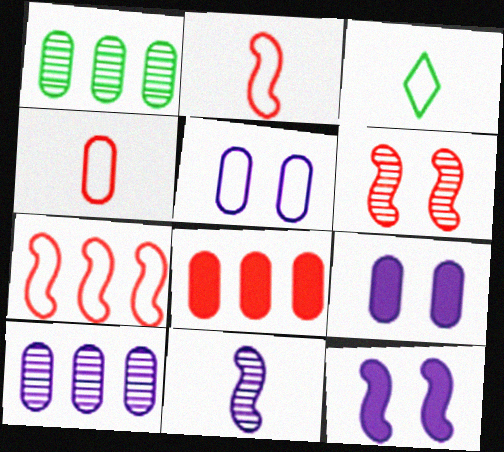[[1, 4, 9], 
[3, 5, 7]]